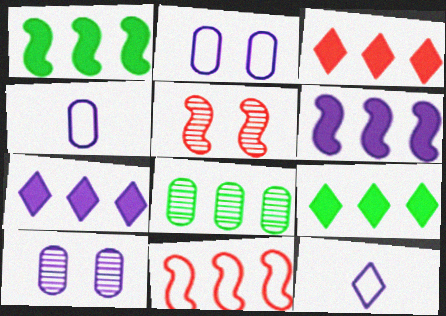[[3, 7, 9], 
[4, 5, 9], 
[6, 10, 12], 
[7, 8, 11]]